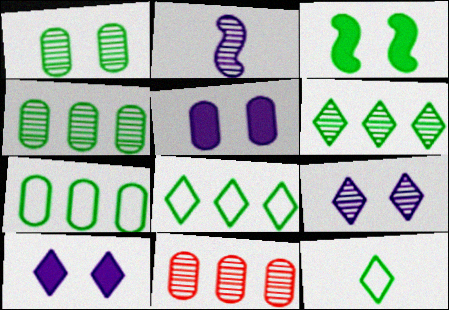[[3, 4, 12]]